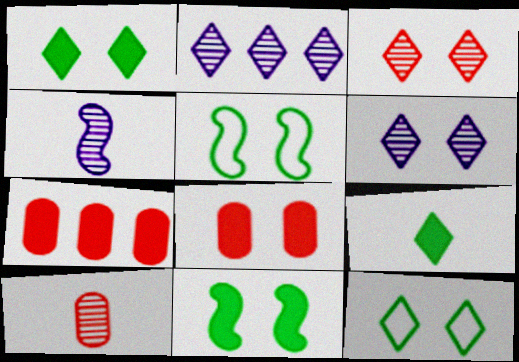[[4, 7, 12], 
[5, 6, 8]]